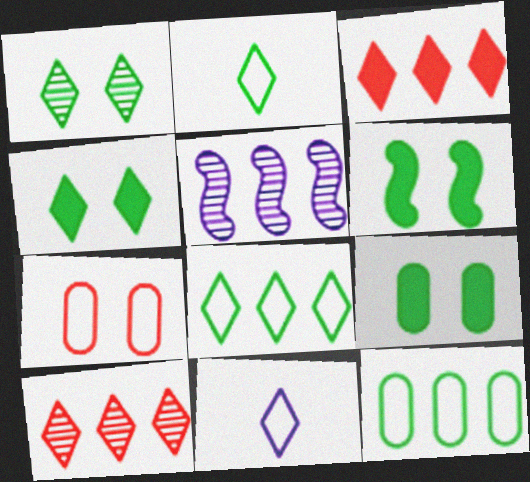[[1, 3, 11], 
[3, 5, 12], 
[4, 6, 9], 
[4, 10, 11]]